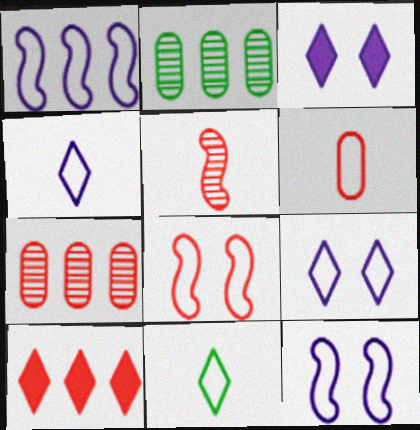[[1, 2, 10]]